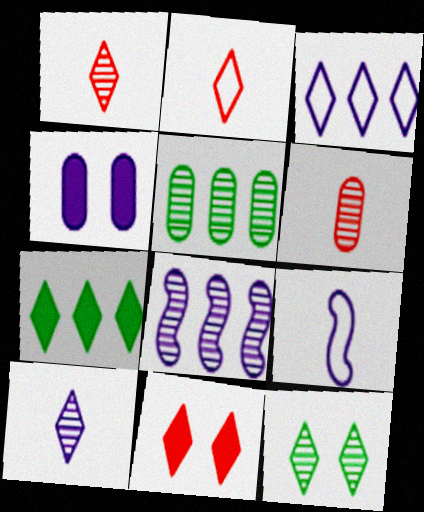[[5, 9, 11], 
[6, 8, 12]]